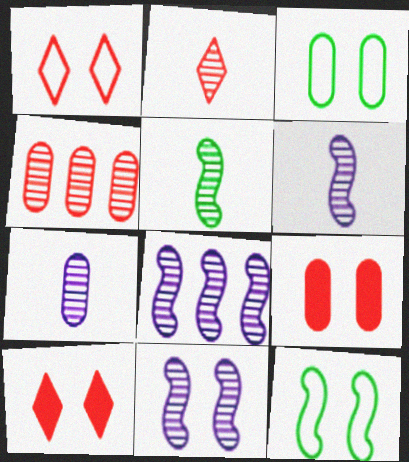[[2, 5, 7], 
[3, 10, 11], 
[6, 8, 11]]